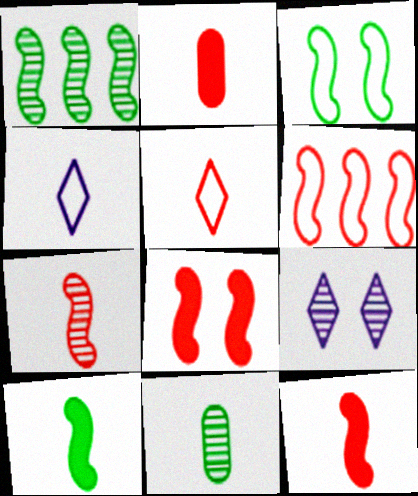[[1, 3, 10], 
[2, 5, 7], 
[4, 11, 12], 
[6, 7, 8]]